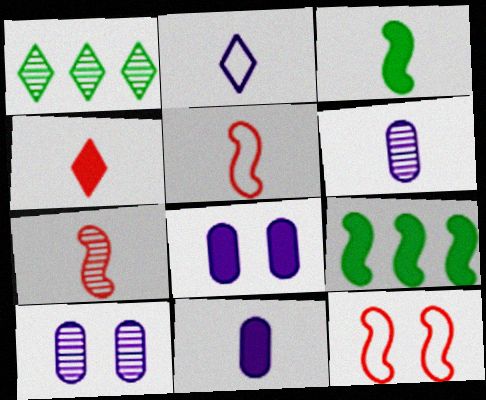[[1, 5, 8], 
[1, 7, 10], 
[1, 11, 12], 
[3, 4, 11], 
[4, 8, 9]]